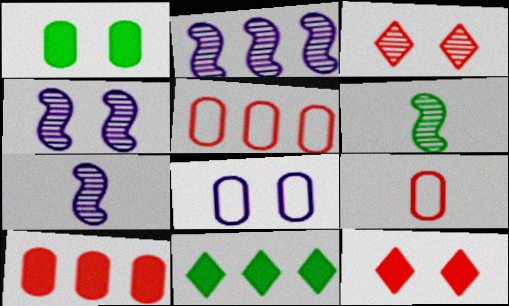[[2, 4, 7], 
[2, 5, 11], 
[4, 9, 11]]